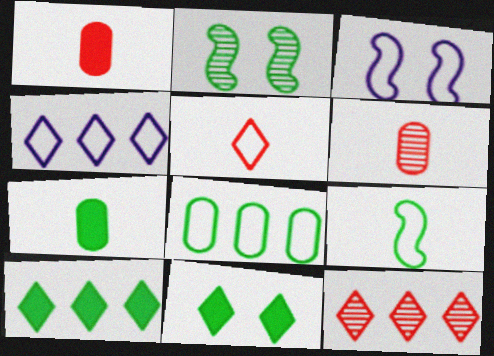[[1, 2, 4], 
[3, 5, 8], 
[3, 6, 10], 
[3, 7, 12], 
[4, 10, 12]]